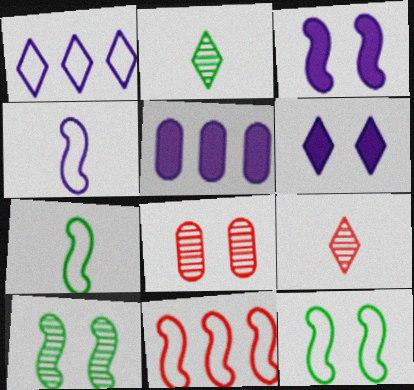[[4, 11, 12], 
[5, 9, 12], 
[6, 8, 12]]